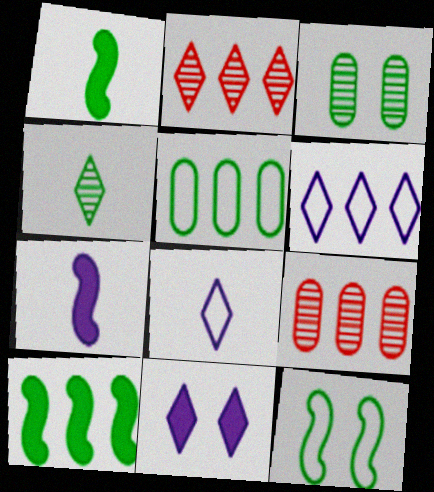[[6, 9, 10]]